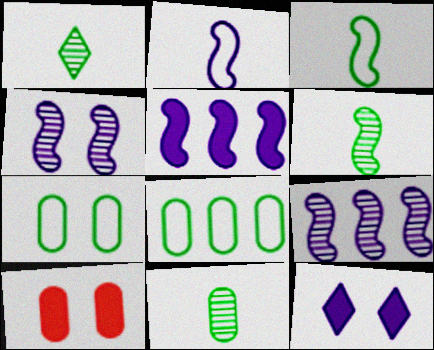[[1, 6, 11], 
[2, 4, 5]]